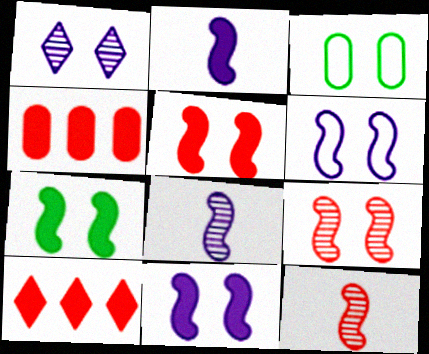[[1, 3, 5], 
[3, 8, 10], 
[5, 7, 11], 
[6, 7, 9]]